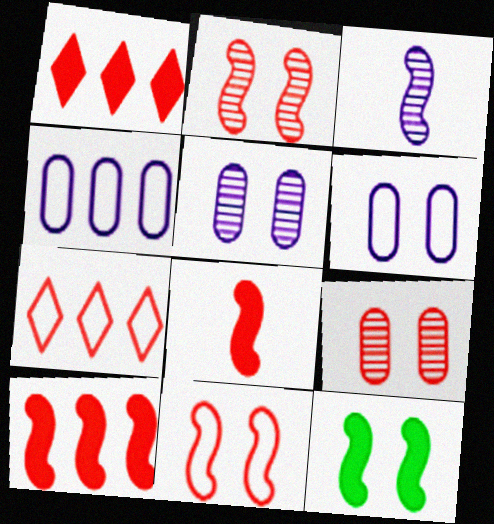[[7, 8, 9]]